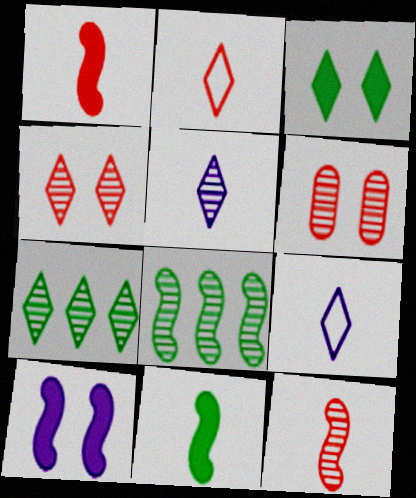[[4, 5, 7], 
[5, 6, 8]]